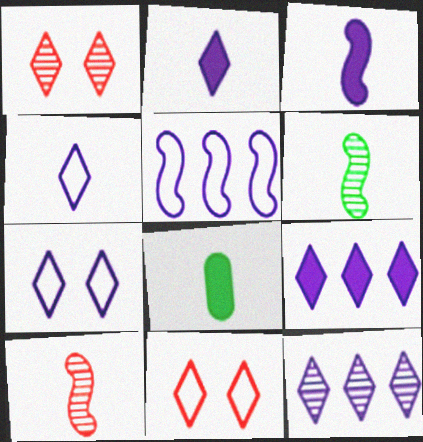[[1, 5, 8], 
[2, 7, 12], 
[4, 8, 10]]